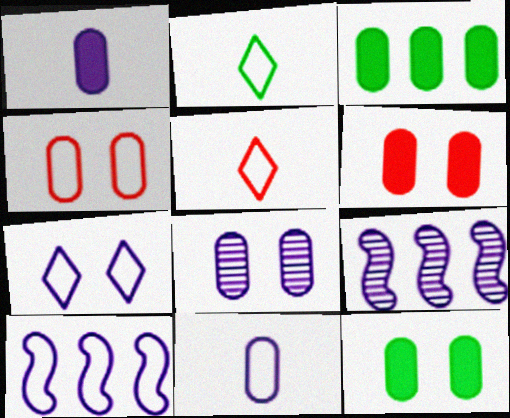[[1, 3, 6], 
[1, 7, 9], 
[2, 4, 10], 
[2, 6, 9], 
[4, 8, 12], 
[5, 9, 12], 
[7, 10, 11]]